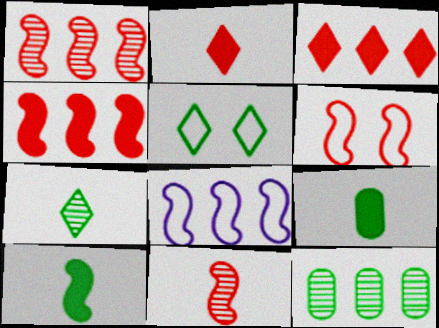[[3, 8, 12], 
[4, 6, 11], 
[5, 10, 12]]